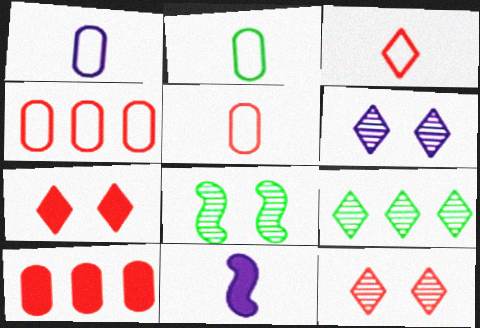[[1, 2, 5]]